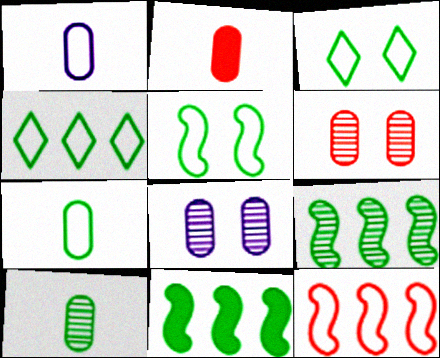[[1, 2, 10], 
[1, 3, 12], 
[3, 10, 11], 
[4, 5, 7]]